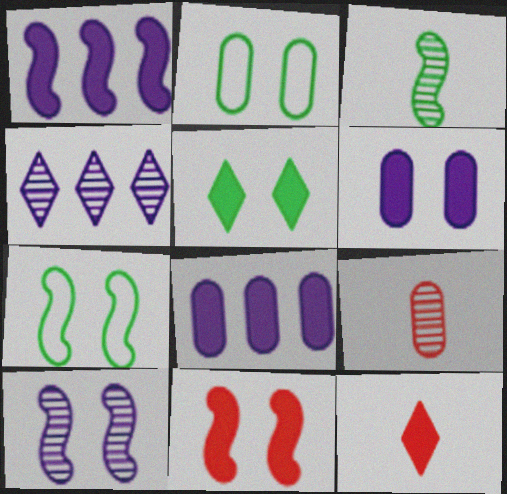[[2, 8, 9], 
[5, 6, 11], 
[7, 10, 11]]